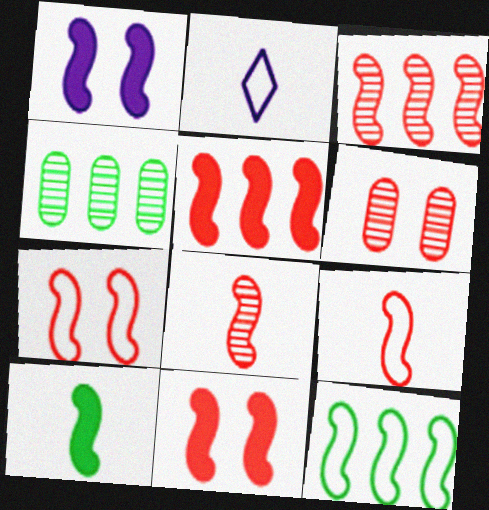[[1, 5, 10], 
[1, 8, 12], 
[2, 4, 11], 
[3, 9, 11], 
[5, 7, 8]]